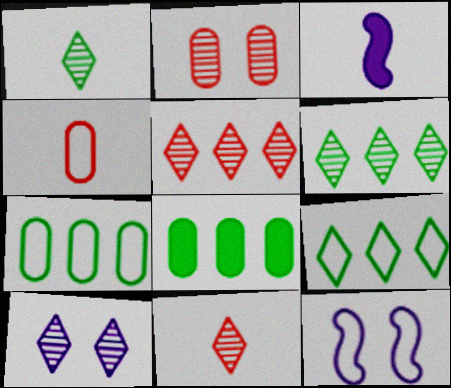[[1, 3, 4], 
[1, 5, 10], 
[2, 3, 9], 
[4, 9, 12], 
[6, 10, 11], 
[8, 11, 12]]